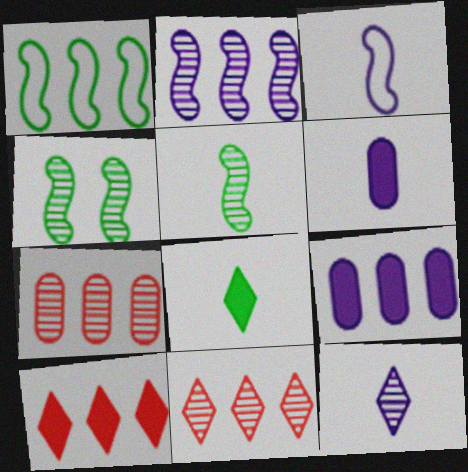[[1, 9, 11], 
[3, 6, 12], 
[4, 7, 12]]